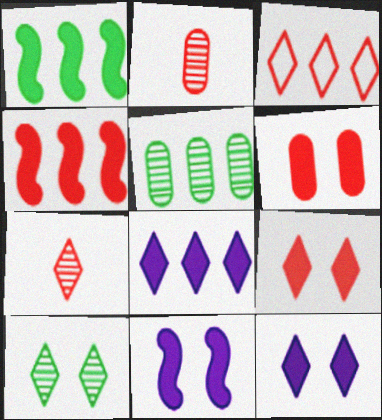[[3, 7, 9]]